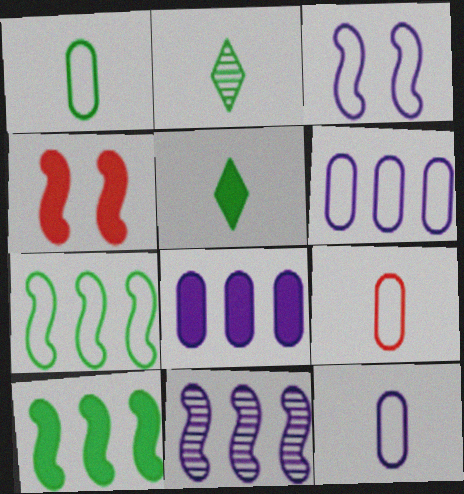[[1, 9, 12], 
[2, 4, 6], 
[4, 5, 8]]